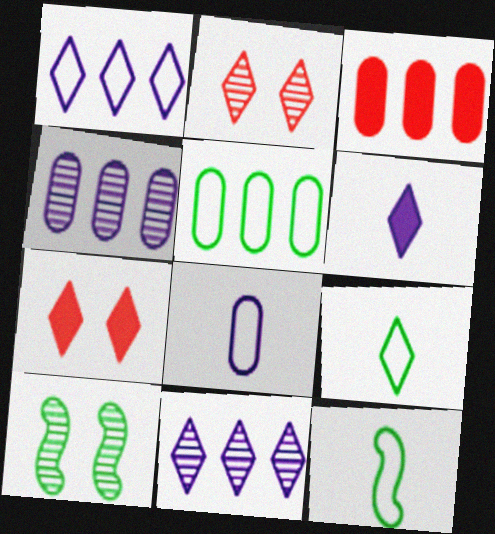[[3, 4, 5], 
[4, 7, 12], 
[7, 9, 11]]